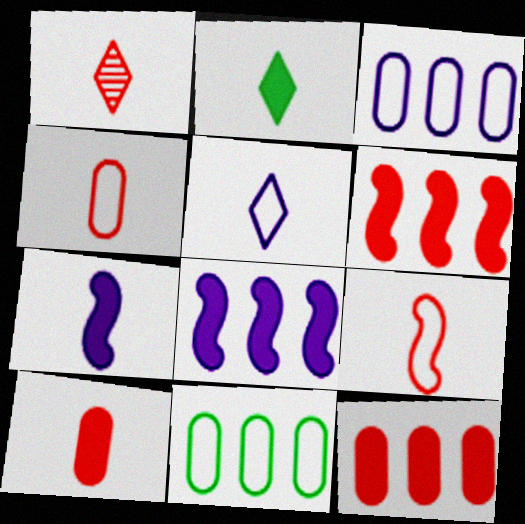[[1, 2, 5], 
[1, 9, 10], 
[2, 7, 10]]